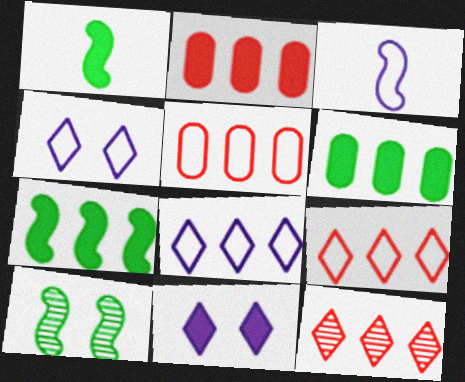[[1, 2, 11]]